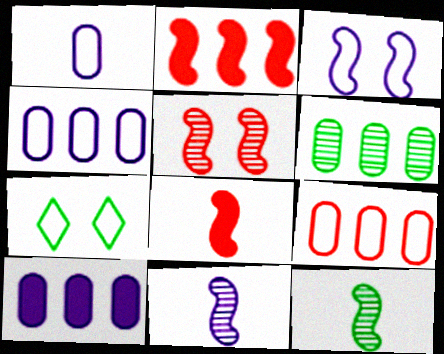[[2, 3, 12], 
[6, 9, 10]]